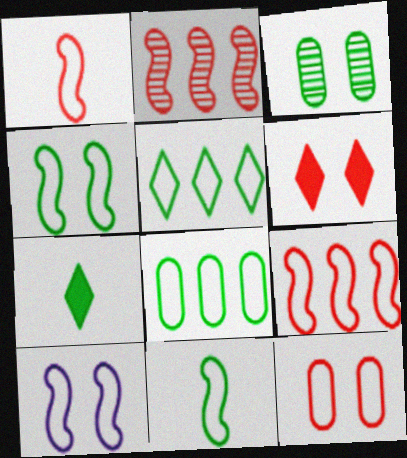[[3, 6, 10], 
[9, 10, 11]]